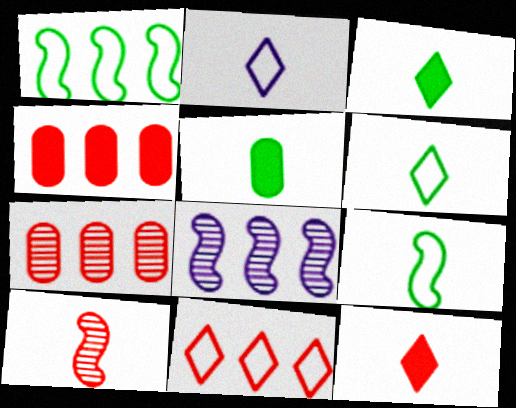[[2, 5, 10]]